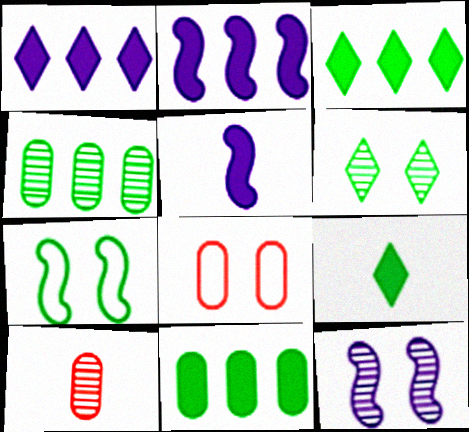[[1, 7, 10], 
[4, 7, 9]]